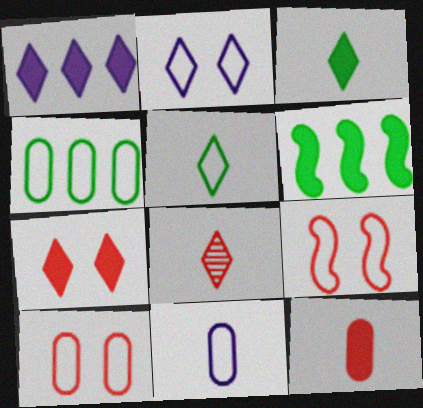[[1, 3, 7], 
[4, 10, 11]]